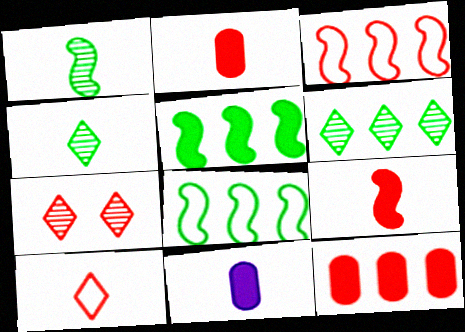[[1, 10, 11], 
[2, 3, 7], 
[7, 8, 11]]